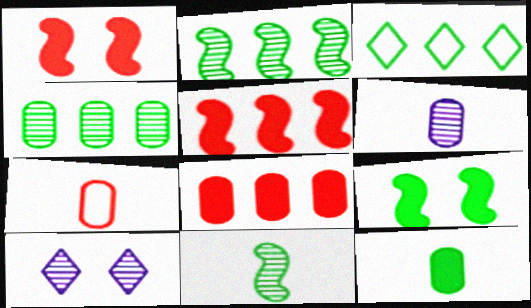[[1, 3, 6], 
[6, 7, 12]]